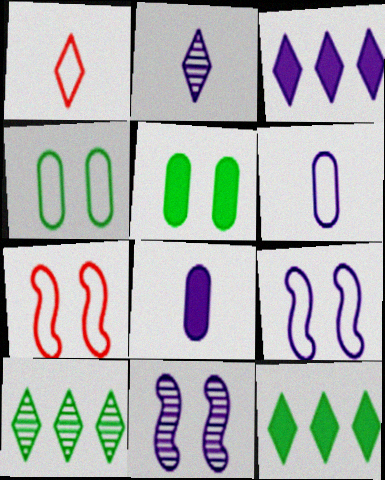[[3, 6, 11], 
[7, 8, 10]]